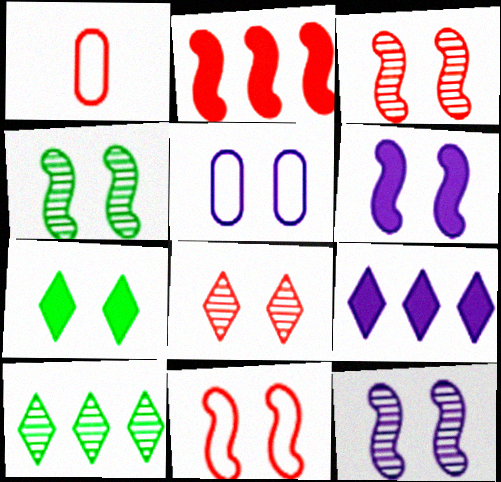[[1, 2, 8], 
[1, 4, 9], 
[1, 6, 10], 
[3, 4, 12], 
[3, 5, 7], 
[4, 6, 11]]